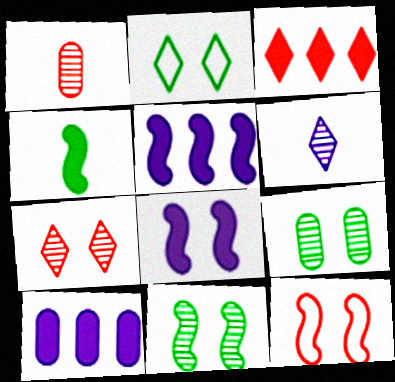[[1, 2, 5], 
[1, 3, 12], 
[2, 3, 6], 
[8, 11, 12]]